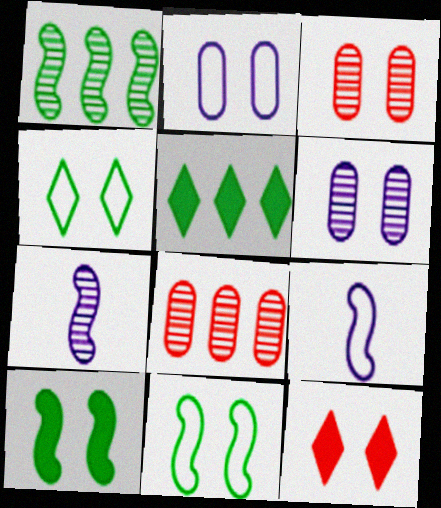[[3, 5, 9], 
[6, 11, 12]]